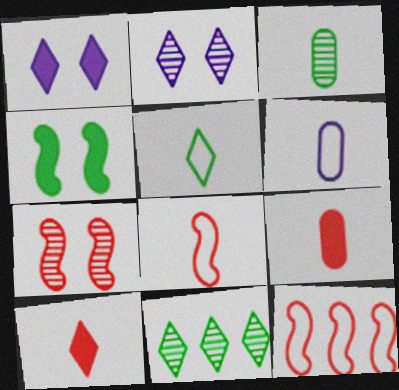[[1, 3, 12], 
[3, 6, 9], 
[5, 6, 8]]